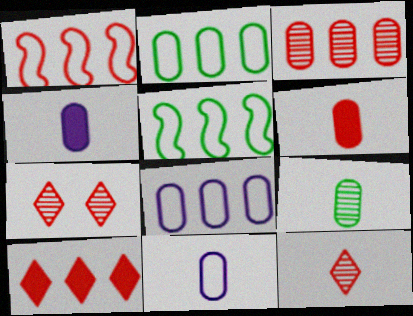[[1, 3, 10], 
[1, 6, 7], 
[4, 5, 7], 
[6, 9, 11]]